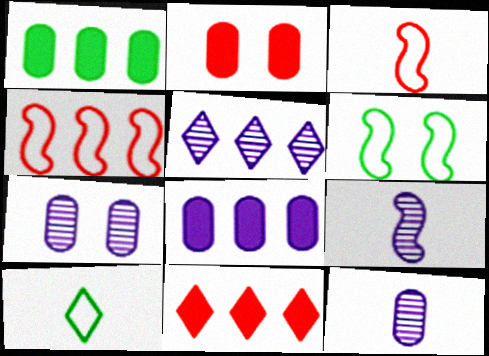[[1, 4, 5], 
[5, 7, 9], 
[6, 11, 12]]